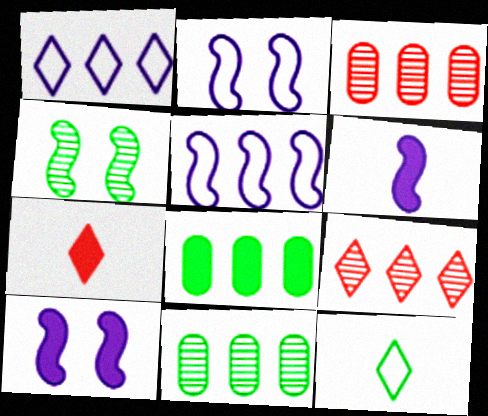[[2, 7, 11], 
[3, 10, 12], 
[4, 8, 12], 
[5, 8, 9], 
[7, 8, 10]]